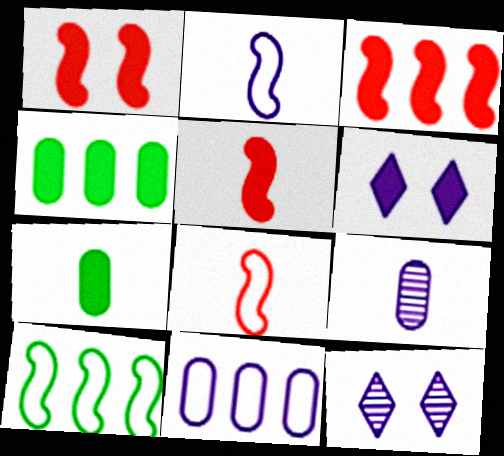[[1, 3, 5], 
[3, 6, 7], 
[4, 5, 6], 
[4, 8, 12]]